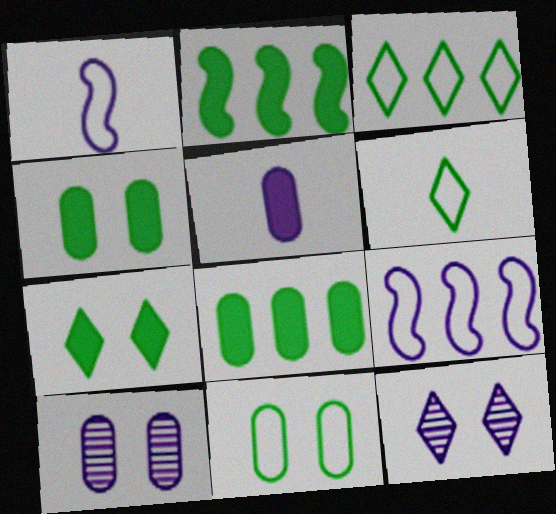[[5, 9, 12]]